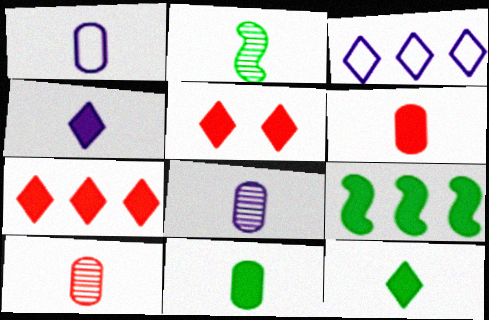[[1, 10, 11]]